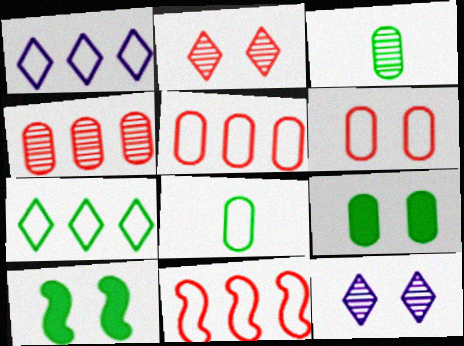[[3, 7, 10], 
[6, 10, 12]]